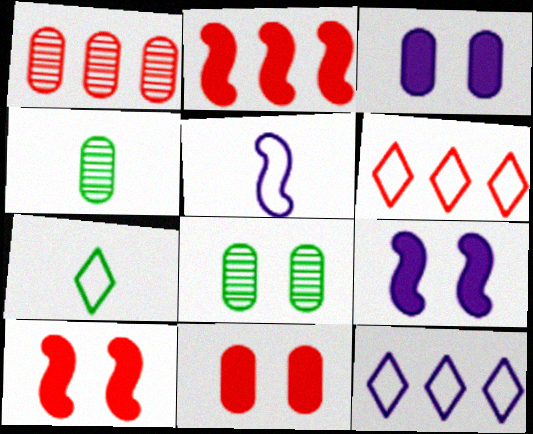[[1, 2, 6], 
[1, 7, 9], 
[4, 6, 9], 
[4, 10, 12]]